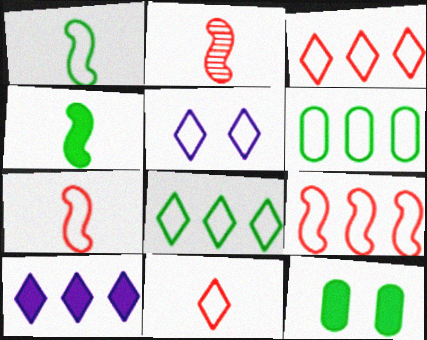[[5, 6, 7], 
[5, 8, 11]]